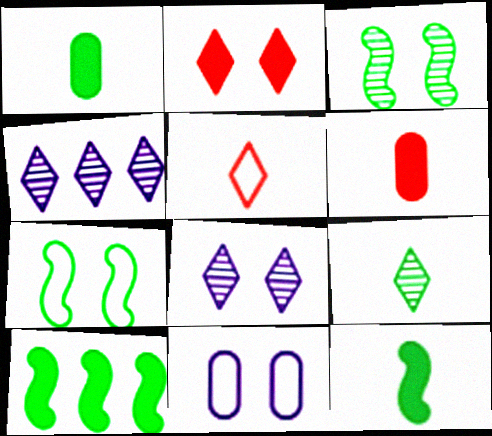[[2, 3, 11], 
[4, 6, 7]]